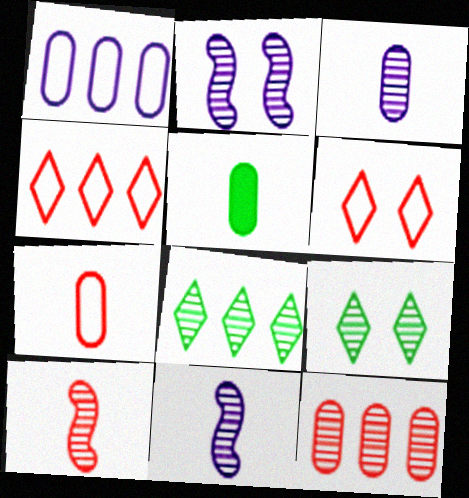[[2, 4, 5], 
[3, 5, 7], 
[9, 11, 12]]